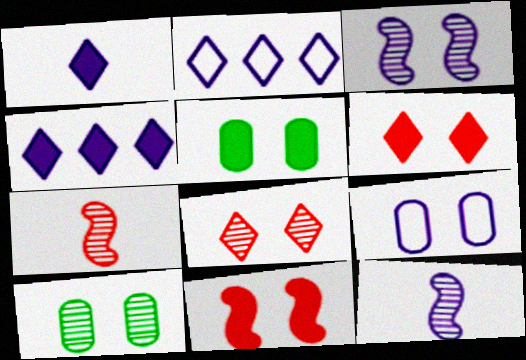[[2, 5, 7], 
[3, 8, 10], 
[4, 9, 12]]